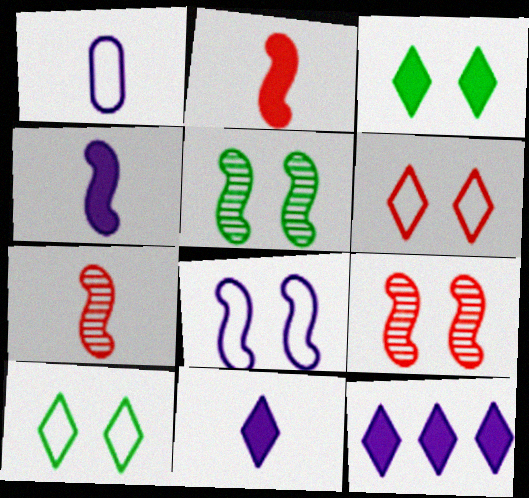[]